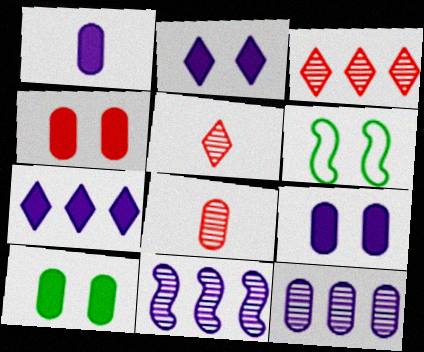[[1, 3, 6], 
[4, 9, 10], 
[6, 7, 8]]